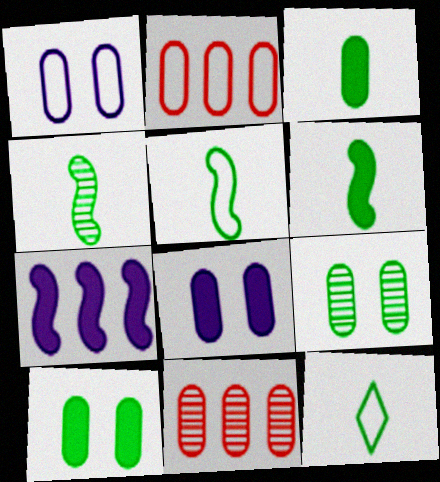[[1, 3, 11], 
[3, 4, 12], 
[4, 5, 6]]